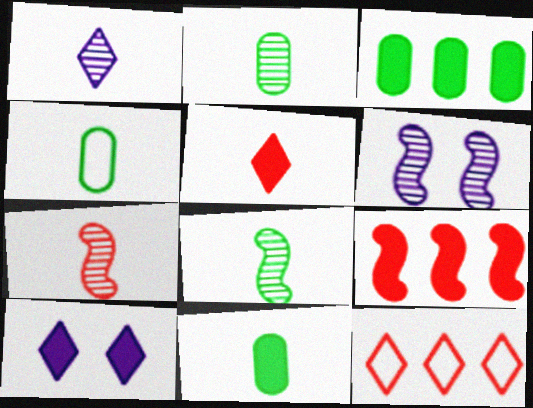[[1, 2, 7], 
[2, 4, 11], 
[6, 11, 12], 
[9, 10, 11]]